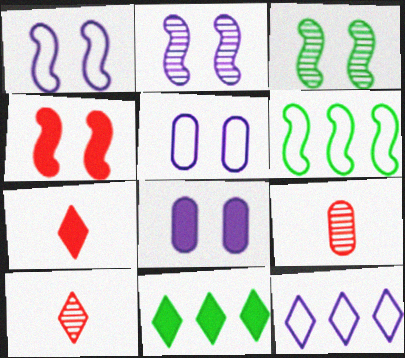[[1, 3, 4], 
[1, 9, 11], 
[6, 8, 10]]